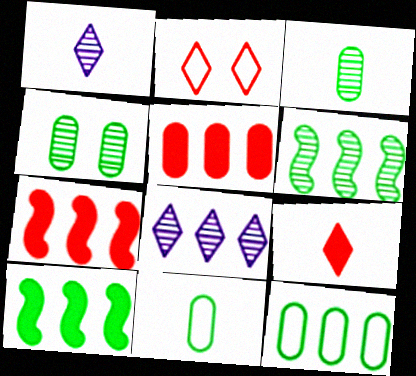[[7, 8, 12]]